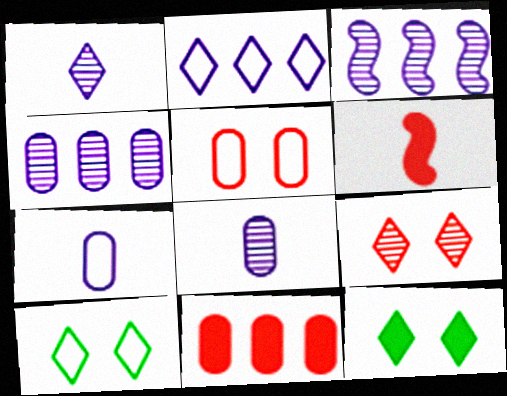[[4, 6, 10]]